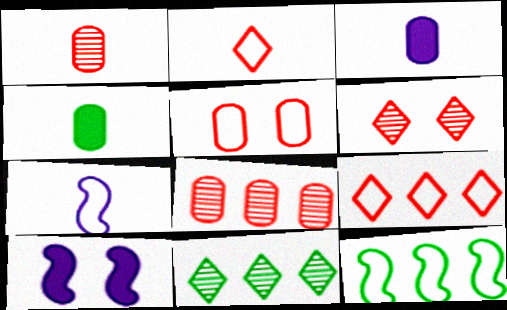[[3, 6, 12]]